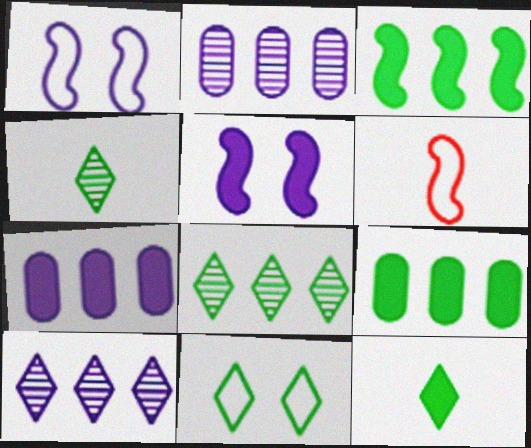[[8, 11, 12]]